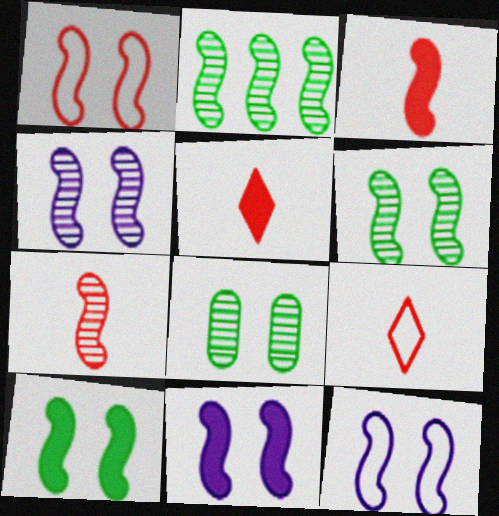[[1, 4, 10], 
[1, 6, 11], 
[2, 3, 12], 
[2, 4, 7], 
[4, 11, 12]]